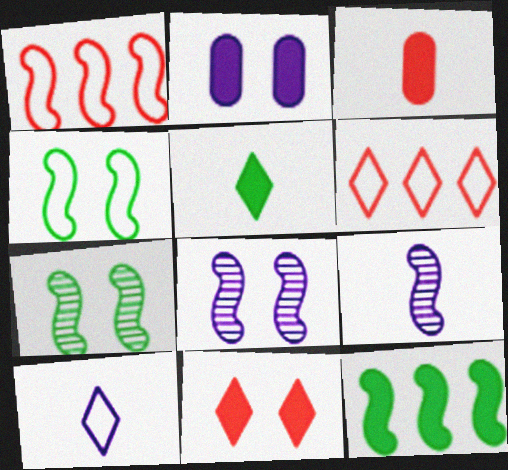[]